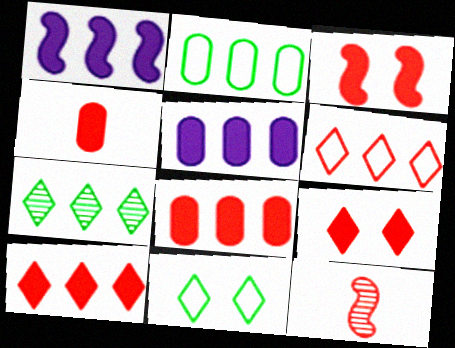[[3, 4, 10], 
[5, 11, 12]]